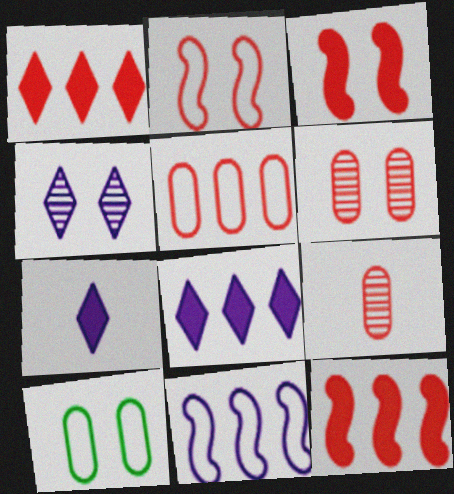[[1, 2, 9], 
[3, 4, 10]]